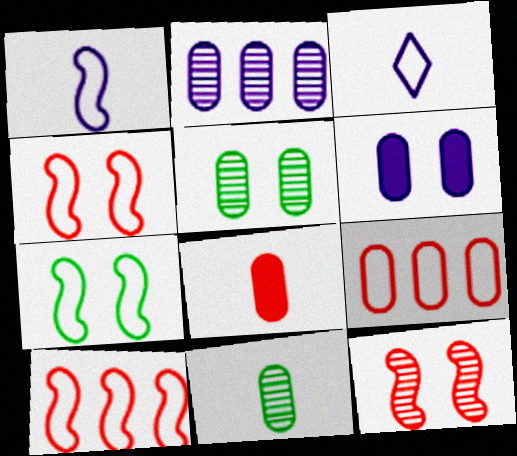[[1, 7, 10], 
[3, 7, 9], 
[6, 9, 11]]